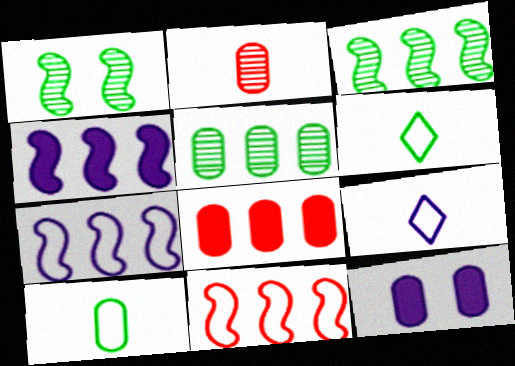[[1, 8, 9], 
[3, 4, 11]]